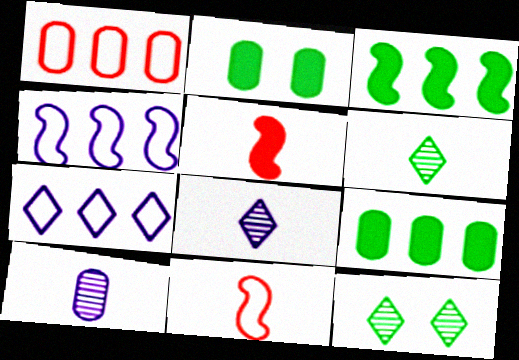[[1, 2, 10]]